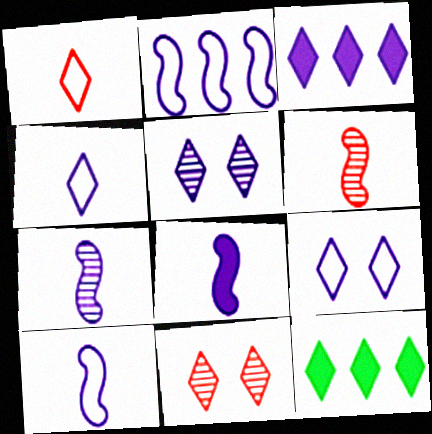[[1, 5, 12], 
[3, 4, 5], 
[4, 11, 12], 
[7, 8, 10]]